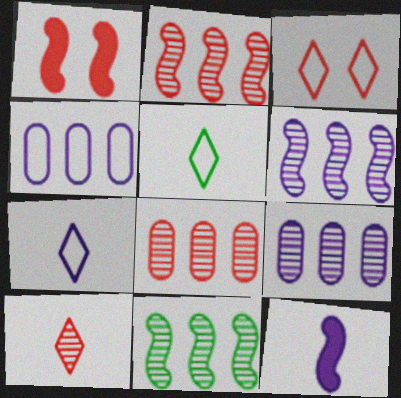[[1, 5, 9], 
[2, 6, 11]]